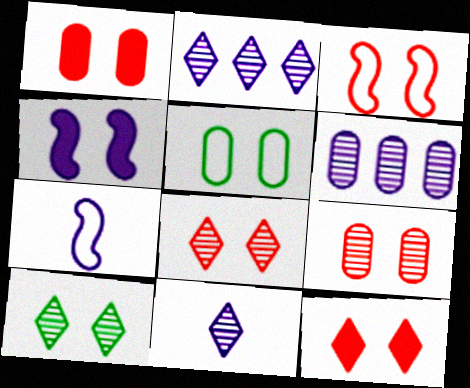[[1, 3, 8], 
[3, 9, 12], 
[4, 5, 8]]